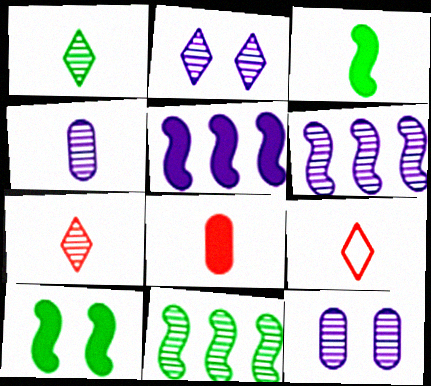[[2, 4, 6], 
[3, 4, 9], 
[7, 11, 12]]